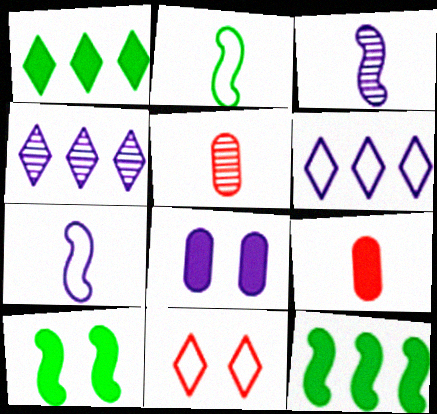[[3, 6, 8], 
[4, 7, 8], 
[5, 6, 10]]